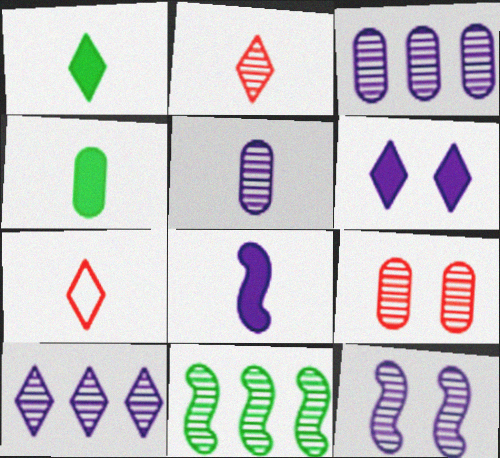[[5, 10, 12]]